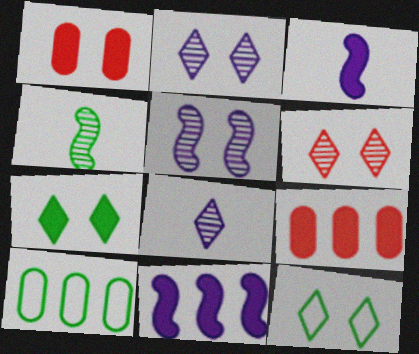[[1, 5, 12], 
[3, 6, 10], 
[3, 7, 9], 
[4, 7, 10]]